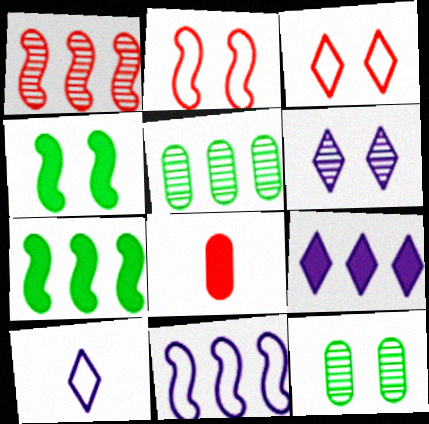[[1, 3, 8], 
[1, 7, 11], 
[4, 8, 9], 
[6, 9, 10]]